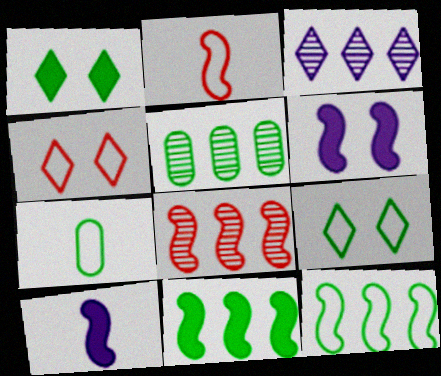[[3, 5, 8], 
[4, 5, 10], 
[7, 9, 12]]